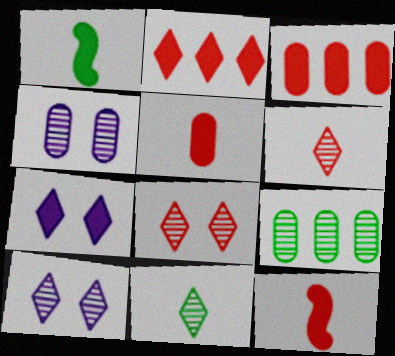[[1, 3, 7]]